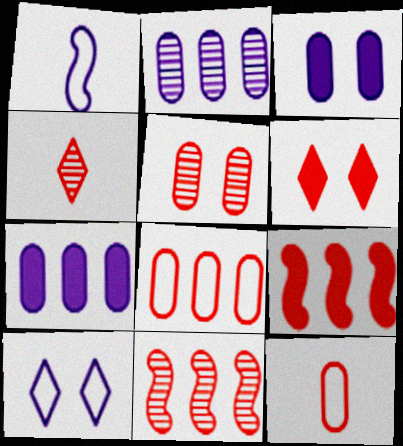[[4, 5, 11], 
[6, 11, 12]]